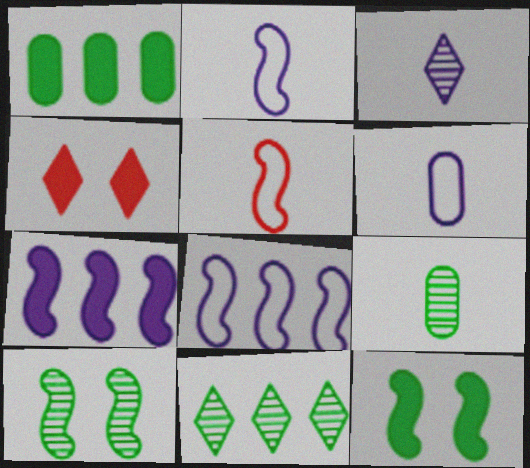[[4, 8, 9], 
[5, 7, 10], 
[9, 10, 11]]